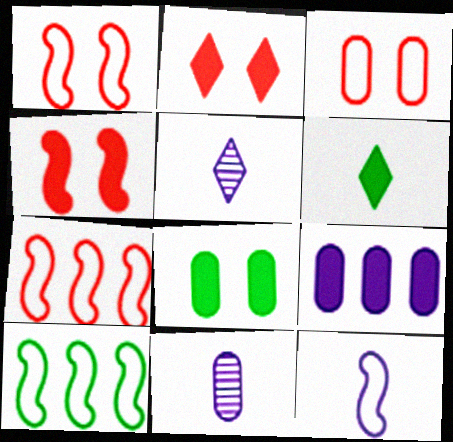[[1, 10, 12], 
[2, 10, 11], 
[4, 6, 9], 
[5, 7, 8]]